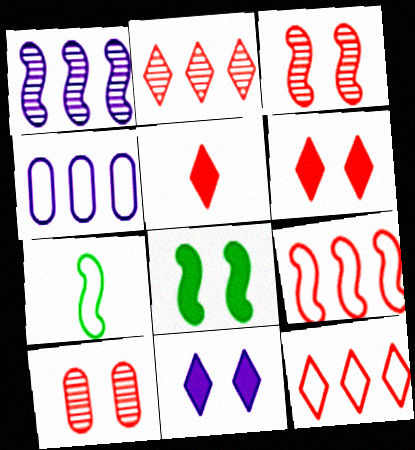[[5, 9, 10]]